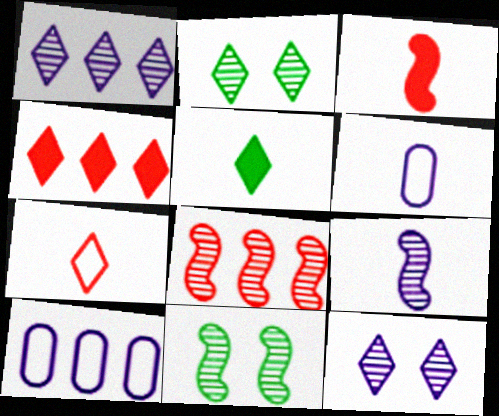[[2, 3, 10], 
[4, 6, 11], 
[8, 9, 11]]